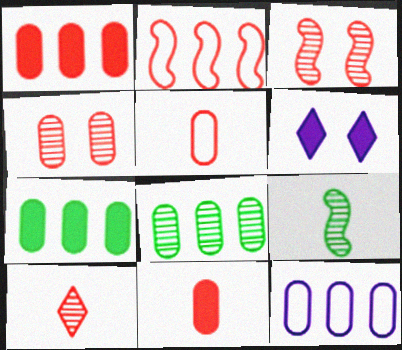[[1, 4, 5], 
[1, 8, 12]]